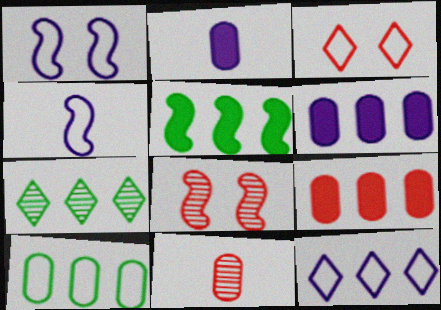[[3, 4, 10], 
[4, 5, 8], 
[5, 7, 10]]